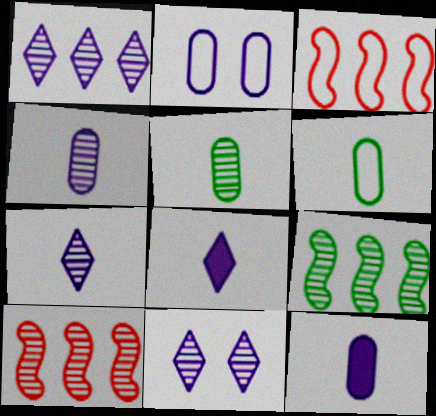[[1, 7, 11], 
[5, 10, 11]]